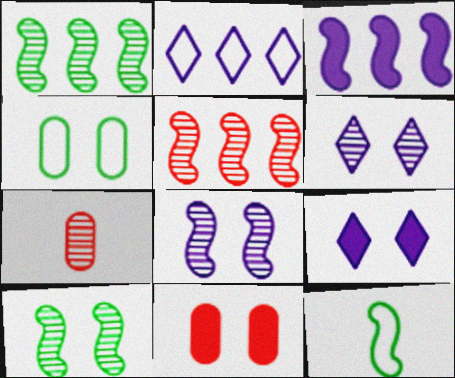[[1, 6, 7]]